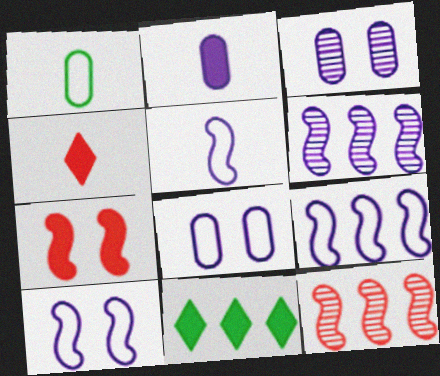[[2, 7, 11], 
[5, 9, 10]]